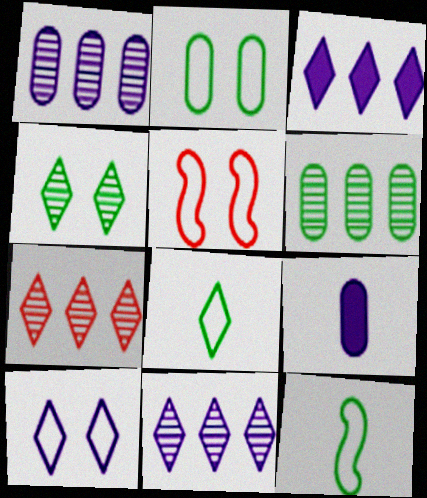[[2, 5, 10]]